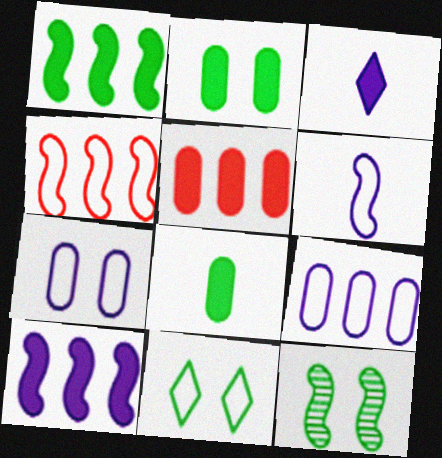[[2, 11, 12]]